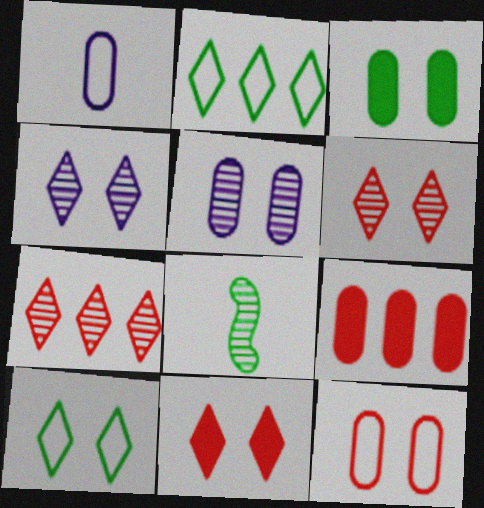[[2, 3, 8], 
[3, 5, 12], 
[4, 10, 11], 
[5, 7, 8]]